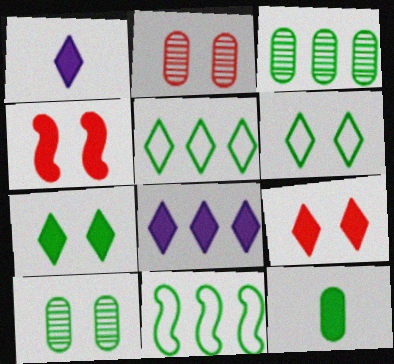[[1, 2, 11], 
[4, 8, 12]]